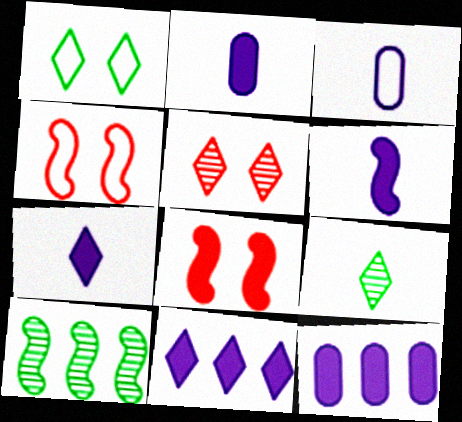[[2, 6, 7], 
[4, 6, 10], 
[4, 9, 12]]